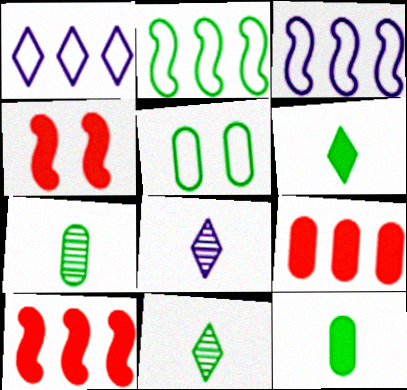[[1, 4, 7], 
[5, 8, 10]]